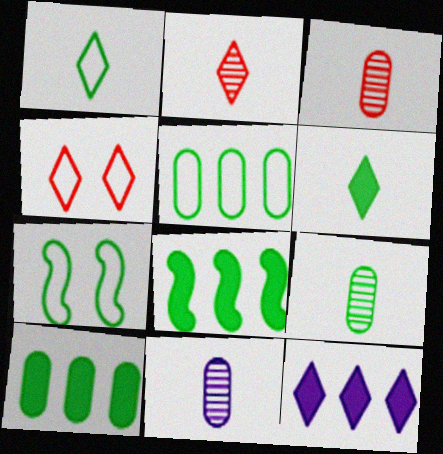[[1, 5, 7], 
[3, 7, 12], 
[3, 9, 11], 
[4, 8, 11]]